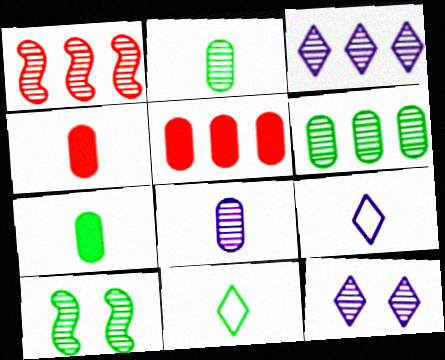[[1, 2, 12], 
[1, 3, 6], 
[5, 9, 10]]